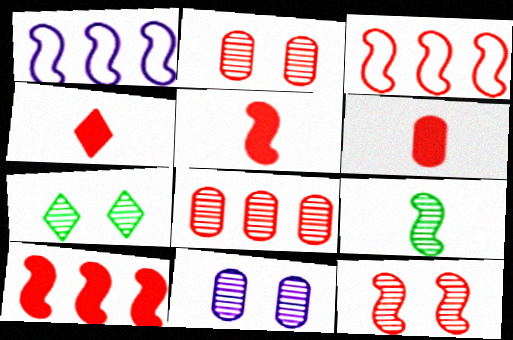[[1, 6, 7], 
[2, 3, 4], 
[3, 5, 12], 
[4, 5, 6], 
[7, 11, 12]]